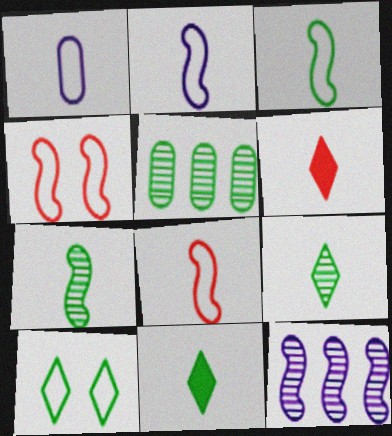[[1, 6, 7], 
[2, 3, 8]]